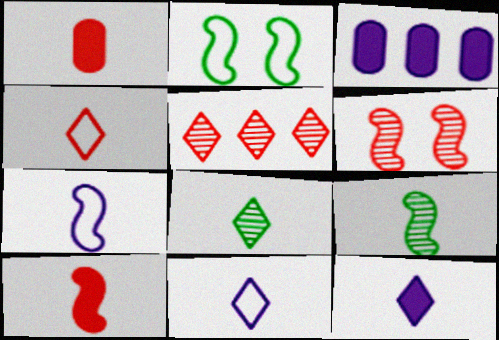[[1, 7, 8], 
[1, 9, 11], 
[4, 8, 12], 
[7, 9, 10]]